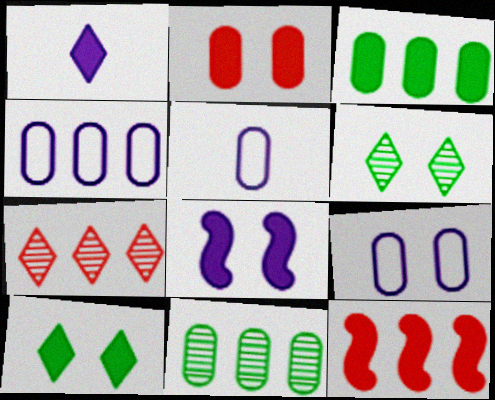[[2, 5, 11], 
[2, 8, 10], 
[4, 5, 9], 
[5, 6, 12]]